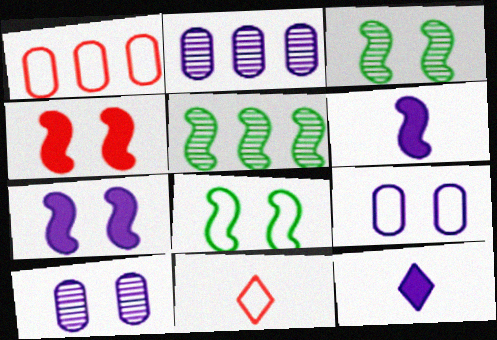[[1, 3, 12]]